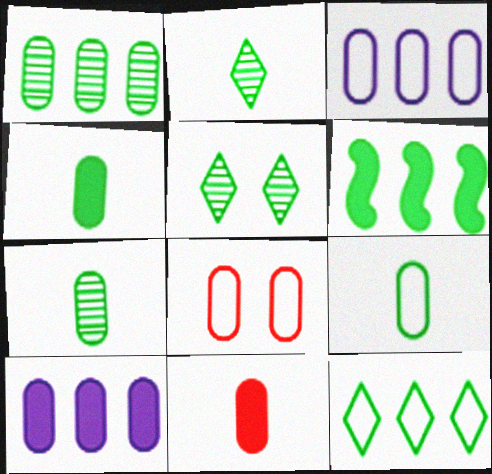[[1, 6, 12], 
[3, 8, 9], 
[4, 7, 9], 
[5, 6, 9], 
[7, 8, 10]]